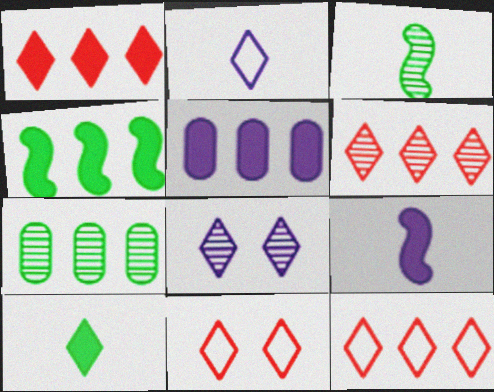[[1, 4, 5], 
[1, 6, 12], 
[3, 5, 11], 
[7, 9, 11], 
[8, 10, 12]]